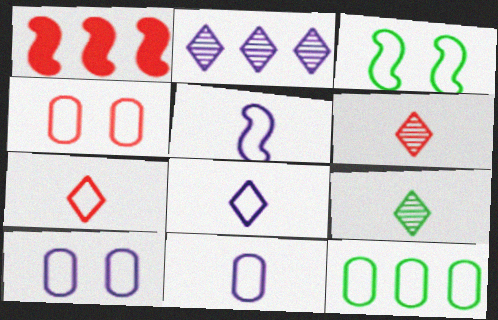[[1, 2, 12], 
[1, 4, 6], 
[1, 9, 10], 
[4, 11, 12], 
[5, 8, 11]]